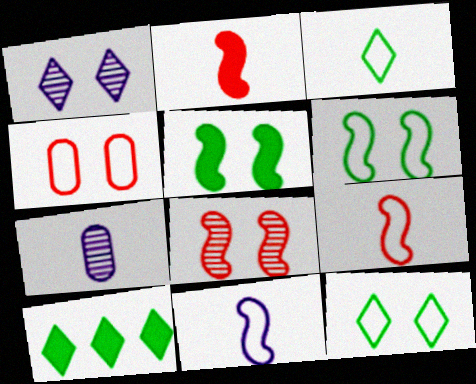[[1, 4, 5], 
[2, 3, 7]]